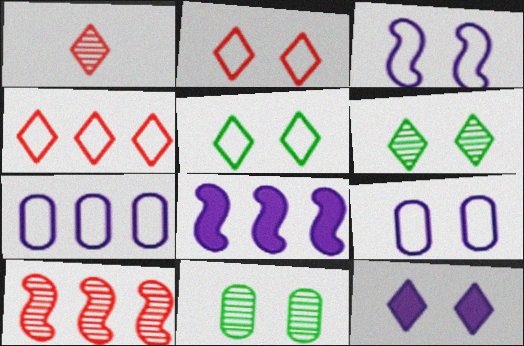[[2, 6, 12]]